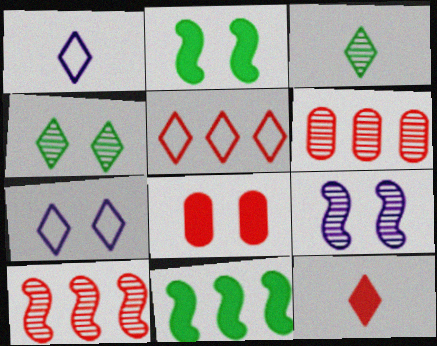[[1, 2, 6], 
[1, 3, 12], 
[3, 6, 9]]